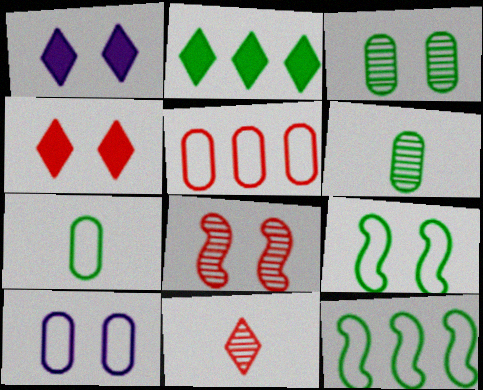[[2, 6, 9], 
[5, 7, 10]]